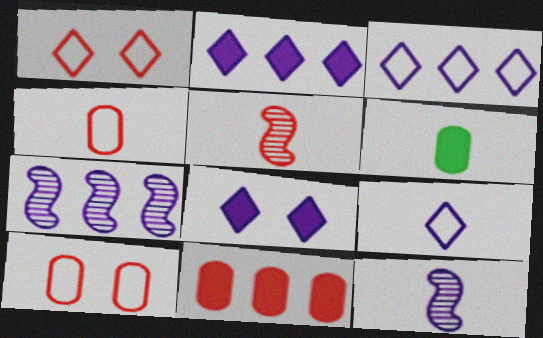[[1, 5, 11], 
[1, 6, 7], 
[5, 6, 9]]